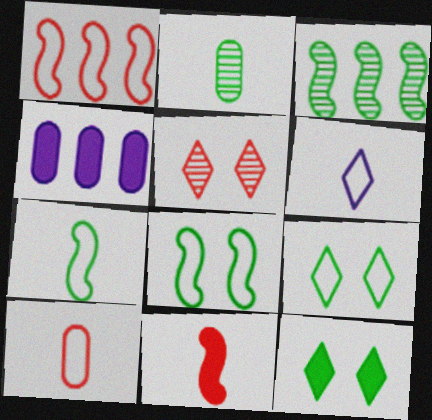[[2, 6, 11], 
[4, 5, 7], 
[4, 11, 12], 
[6, 7, 10]]